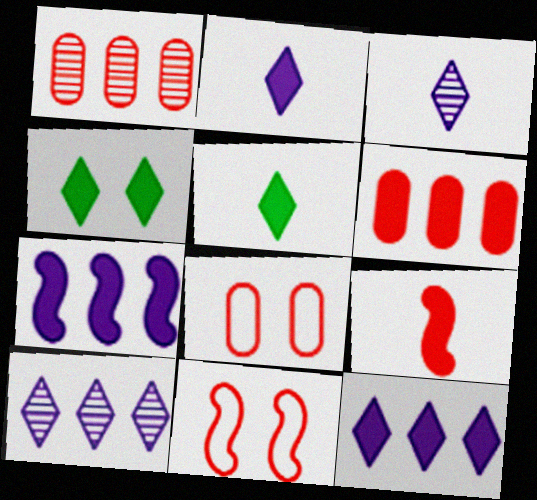[]